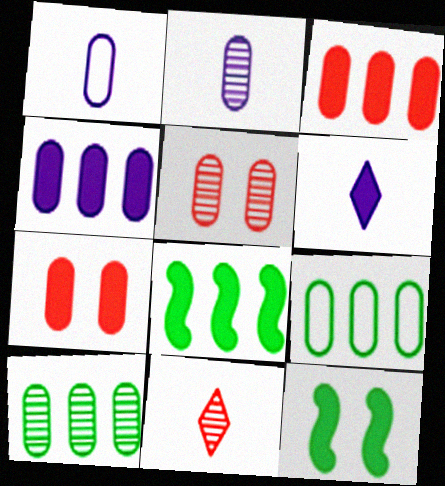[[1, 7, 10], 
[2, 5, 10], 
[2, 7, 9], 
[3, 6, 12], 
[6, 7, 8]]